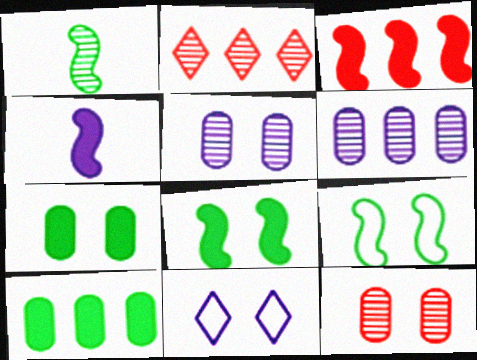[[1, 2, 5], 
[3, 4, 8], 
[4, 6, 11], 
[8, 11, 12]]